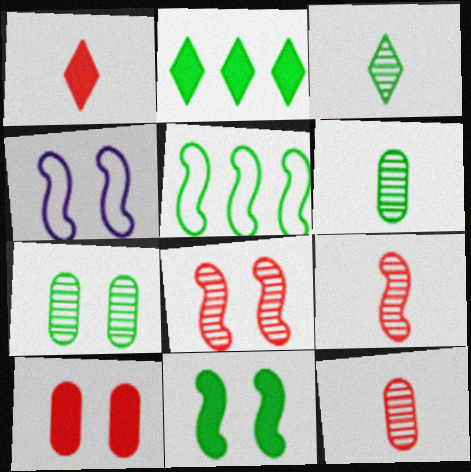[[2, 4, 12], 
[4, 8, 11]]